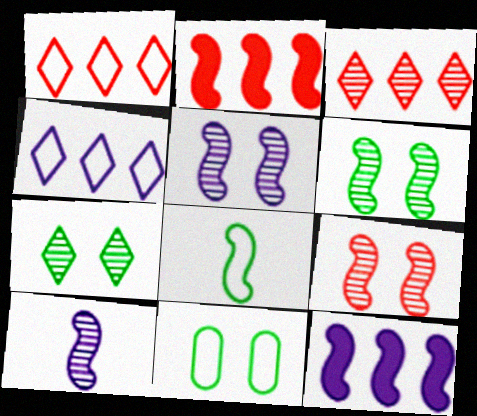[[2, 5, 8], 
[5, 6, 9], 
[8, 9, 12]]